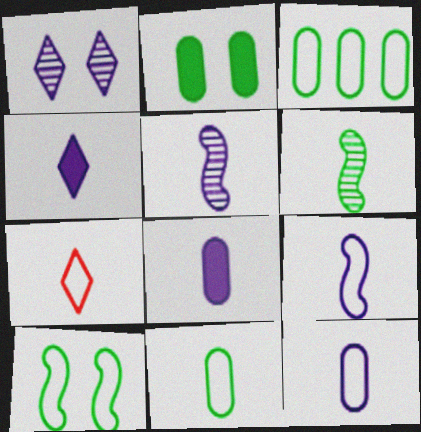[[4, 5, 12], 
[6, 7, 8], 
[7, 9, 11]]